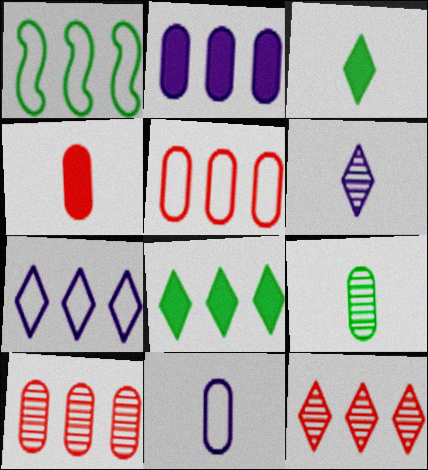[[1, 2, 12], 
[1, 5, 7], 
[4, 9, 11], 
[7, 8, 12]]